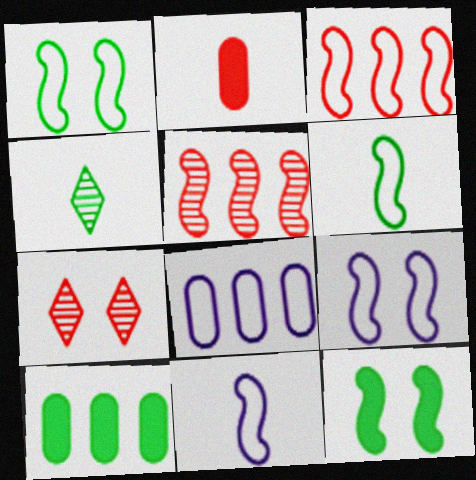[[1, 3, 11], 
[1, 4, 10], 
[2, 3, 7], 
[2, 4, 11], 
[3, 6, 9], 
[5, 11, 12], 
[7, 10, 11]]